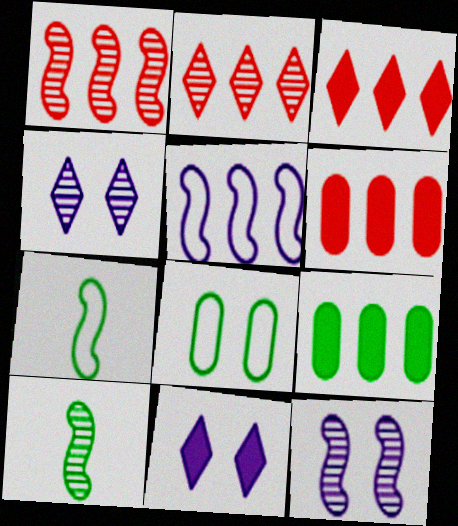[[1, 10, 12], 
[2, 5, 9], 
[4, 6, 7]]